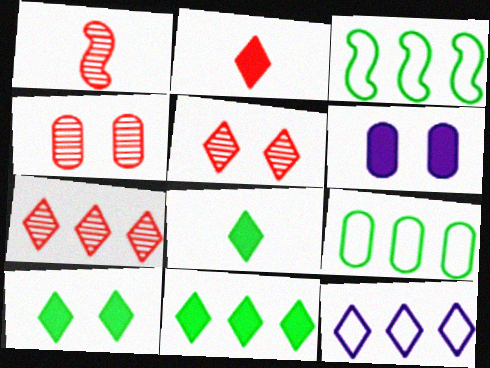[[1, 4, 7], 
[5, 8, 12], 
[7, 11, 12], 
[8, 10, 11]]